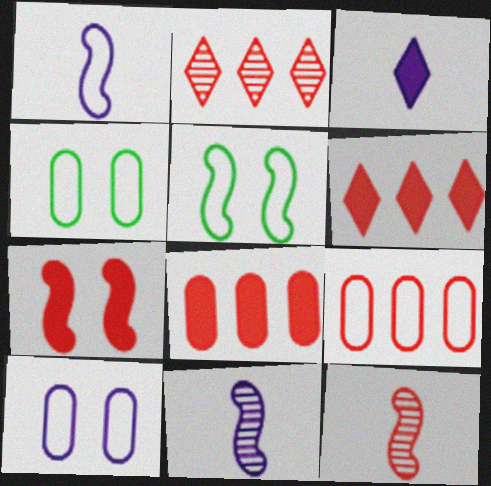[[4, 6, 11]]